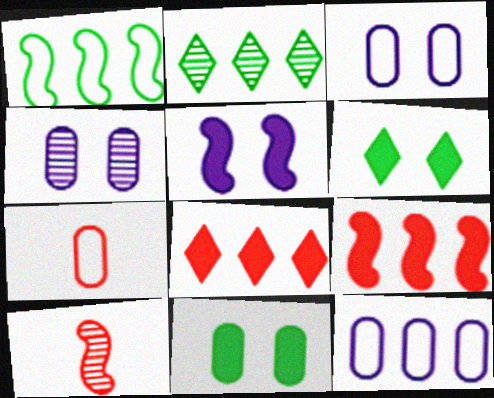[[1, 5, 10], 
[2, 4, 10], 
[2, 5, 7], 
[2, 9, 12], 
[6, 10, 12]]